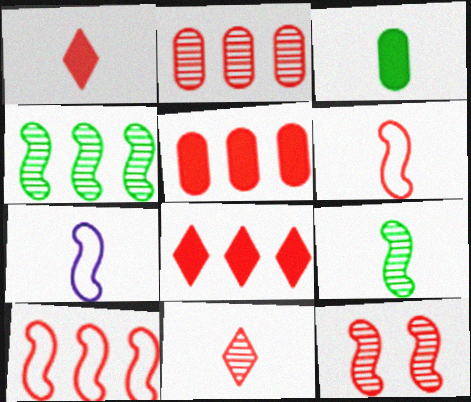[[2, 8, 10], 
[2, 11, 12], 
[3, 7, 11]]